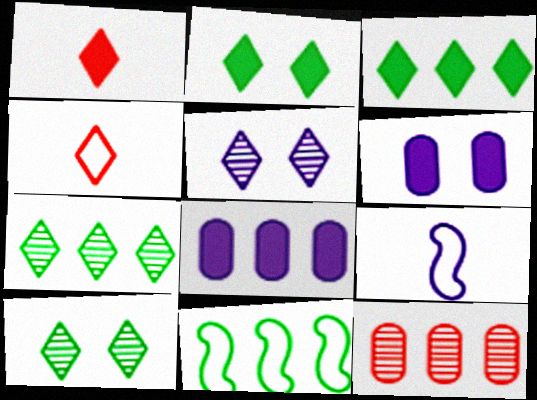[[2, 9, 12], 
[3, 4, 5], 
[5, 8, 9]]